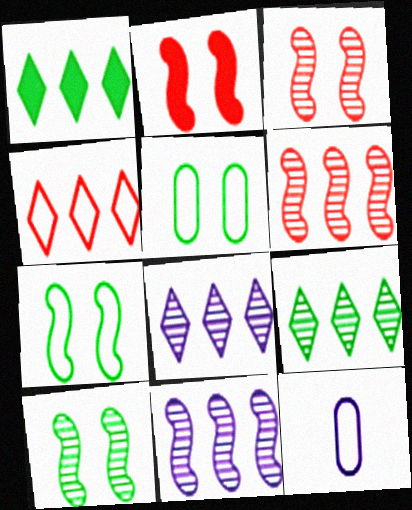[[1, 3, 12], 
[1, 4, 8], 
[2, 9, 12], 
[4, 7, 12]]